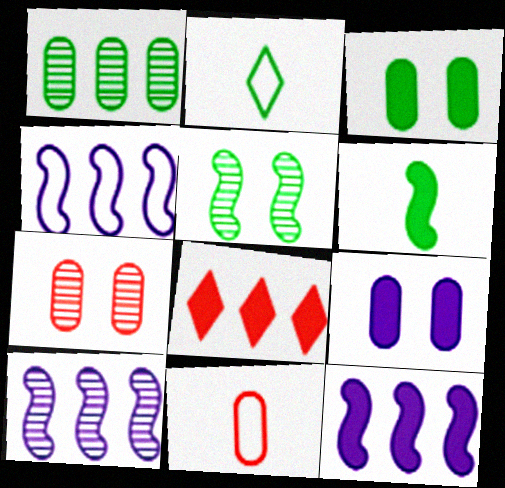[[1, 4, 8], 
[1, 9, 11], 
[2, 7, 12], 
[4, 10, 12], 
[6, 8, 9]]